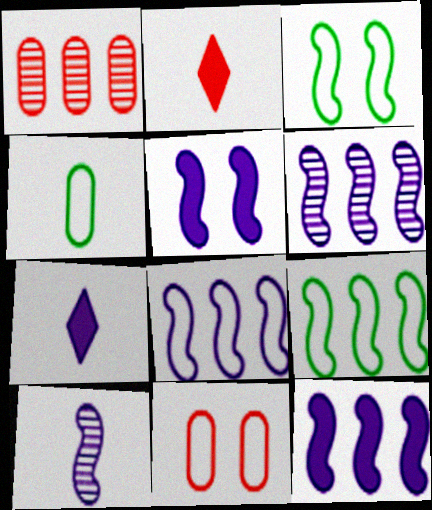[[1, 3, 7], 
[2, 4, 10], 
[5, 8, 10], 
[6, 8, 12]]